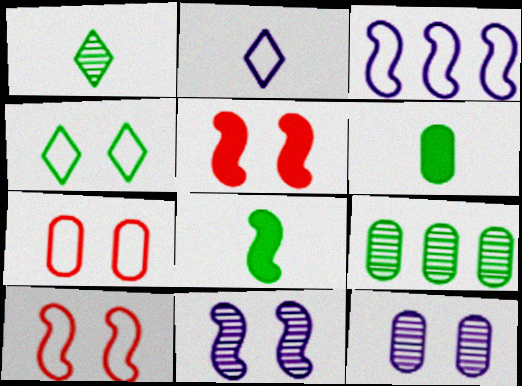[[2, 5, 9], 
[4, 5, 12], 
[4, 8, 9]]